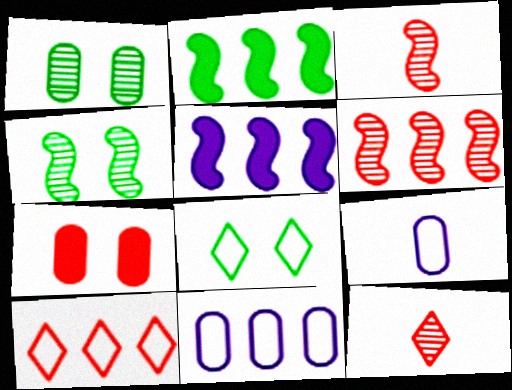[[3, 7, 10]]